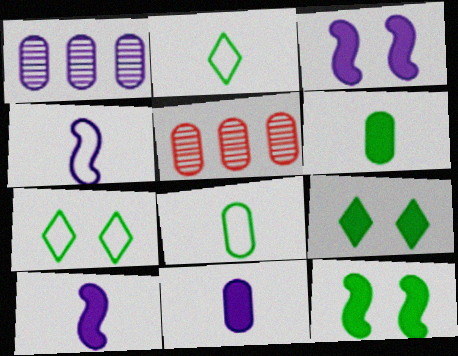[[2, 3, 5], 
[4, 5, 9], 
[5, 7, 10]]